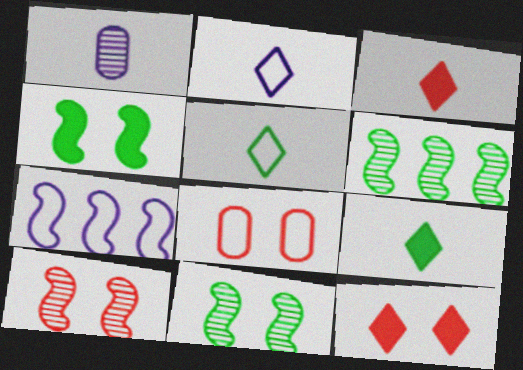[[5, 7, 8], 
[8, 10, 12]]